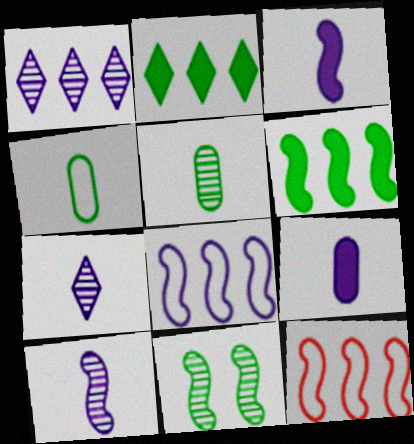[[2, 4, 11], 
[3, 11, 12]]